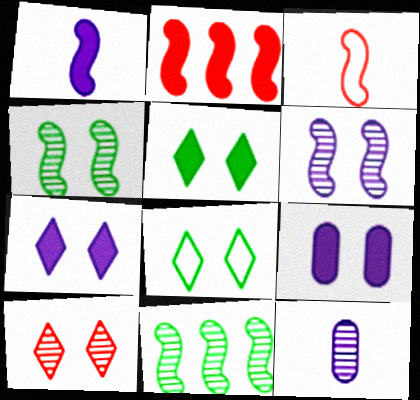[[2, 8, 12], 
[7, 8, 10], 
[10, 11, 12]]